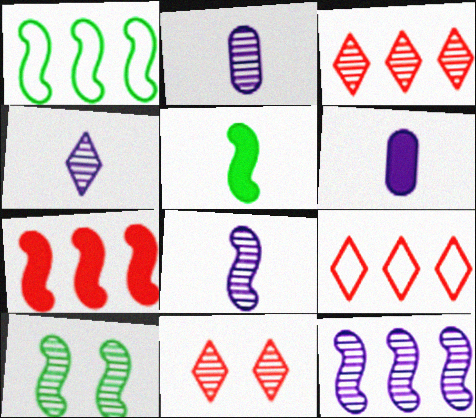[[1, 5, 10], 
[1, 6, 11], 
[1, 7, 12], 
[2, 3, 10], 
[2, 4, 8], 
[6, 9, 10]]